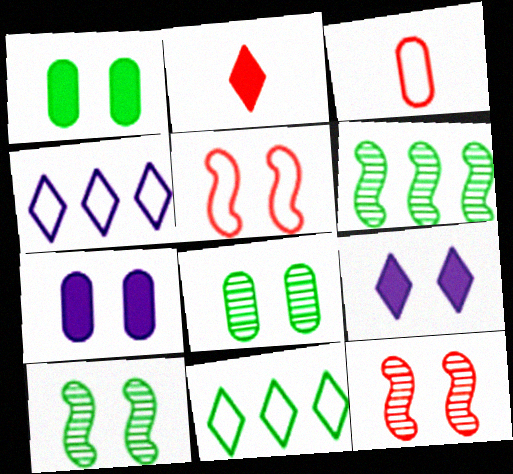[[3, 6, 9], 
[5, 8, 9]]